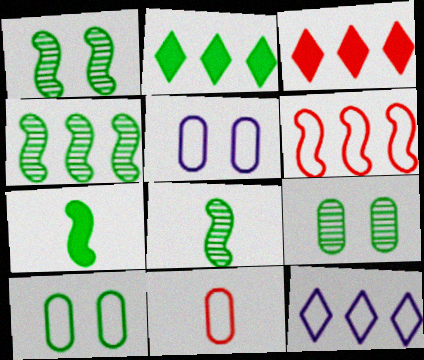[[1, 4, 8], 
[2, 8, 10], 
[3, 5, 8]]